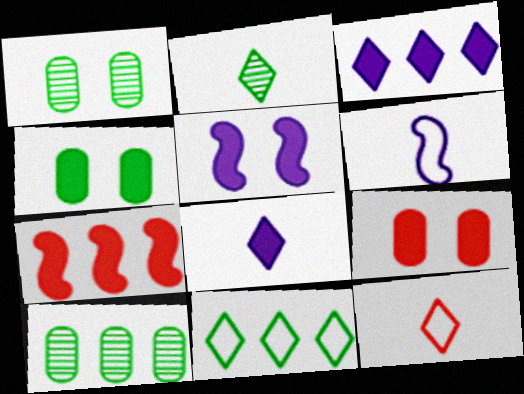[[2, 8, 12], 
[4, 7, 8], 
[5, 10, 12]]